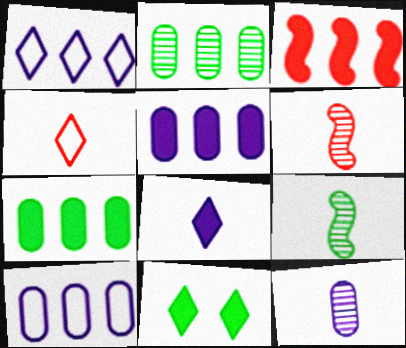[[1, 2, 3], 
[6, 10, 11]]